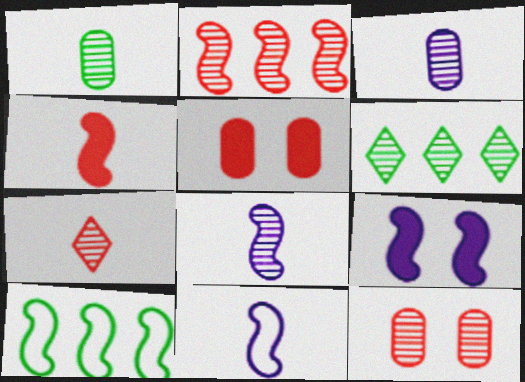[[1, 7, 8], 
[2, 7, 12], 
[5, 6, 11], 
[6, 8, 12]]